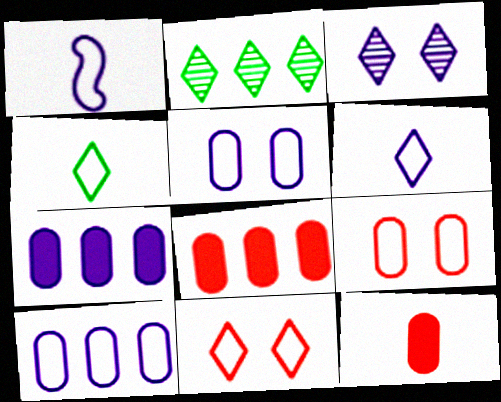[[1, 3, 7]]